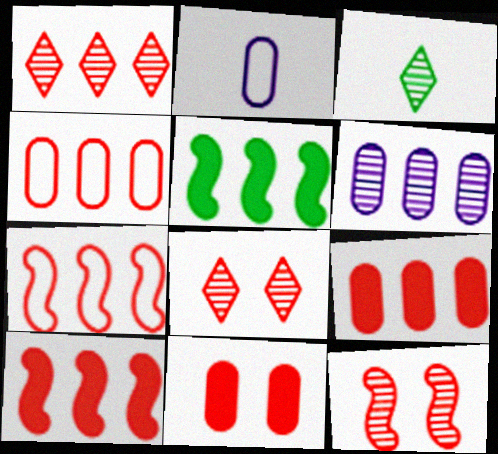[[1, 4, 10], 
[1, 7, 9], 
[2, 5, 8], 
[3, 6, 12]]